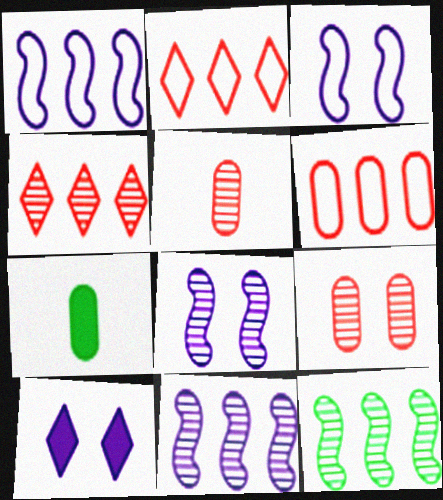[[2, 7, 8], 
[3, 4, 7]]